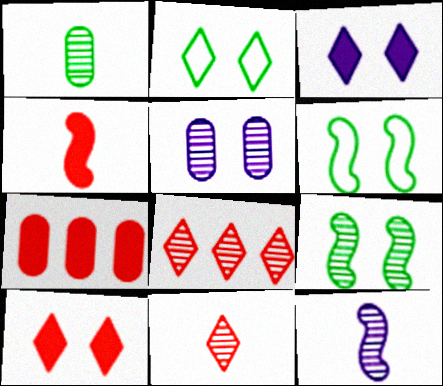[[1, 11, 12], 
[2, 7, 12], 
[4, 7, 10], 
[5, 6, 10]]